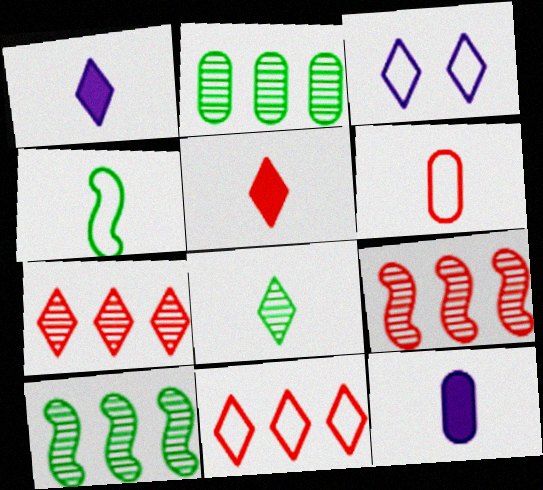[]